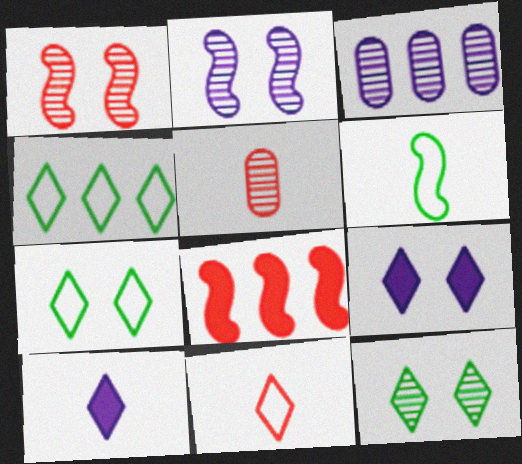[[2, 6, 8], 
[3, 4, 8], 
[5, 6, 10]]